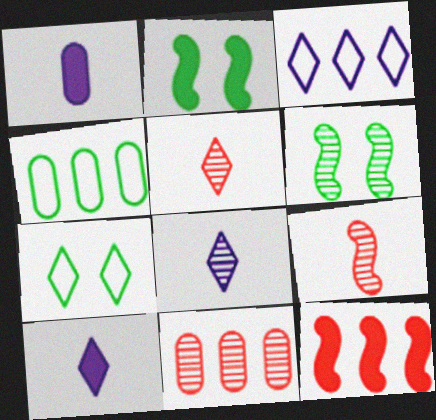[[6, 8, 11]]